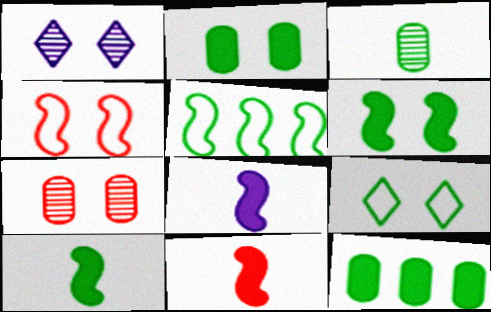[[1, 2, 4], 
[8, 10, 11]]